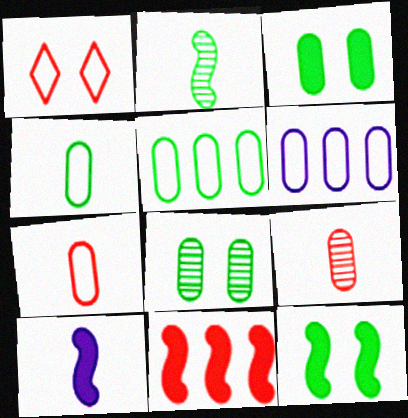[[1, 9, 11], 
[3, 6, 9], 
[10, 11, 12]]